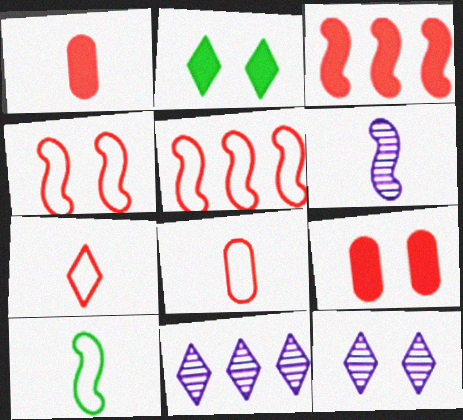[[2, 7, 11], 
[9, 10, 11]]